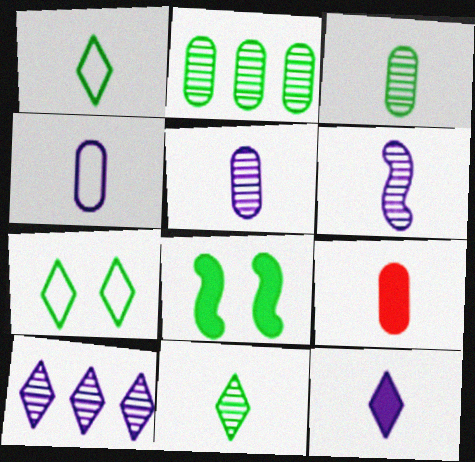[[1, 2, 8], 
[1, 6, 9], 
[3, 4, 9], 
[4, 6, 12]]